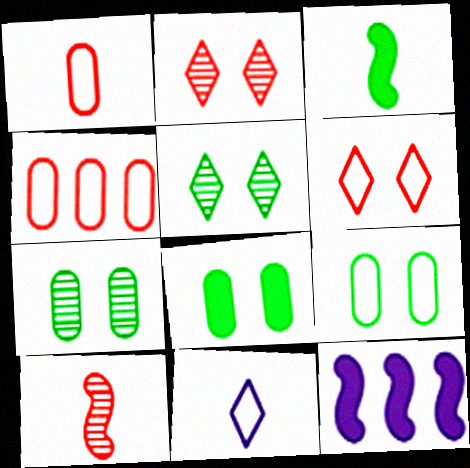[[1, 5, 12], 
[7, 8, 9]]